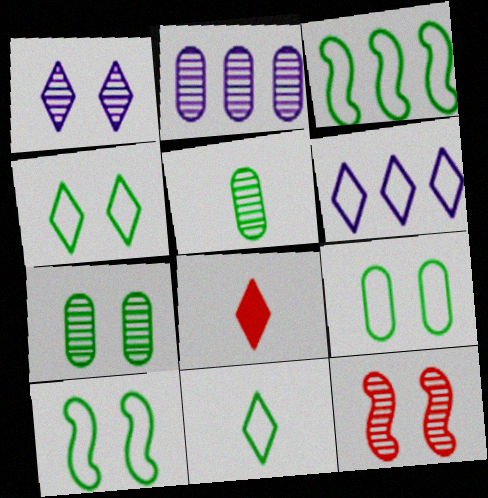[[1, 7, 12], 
[2, 8, 10], 
[3, 9, 11], 
[4, 9, 10]]